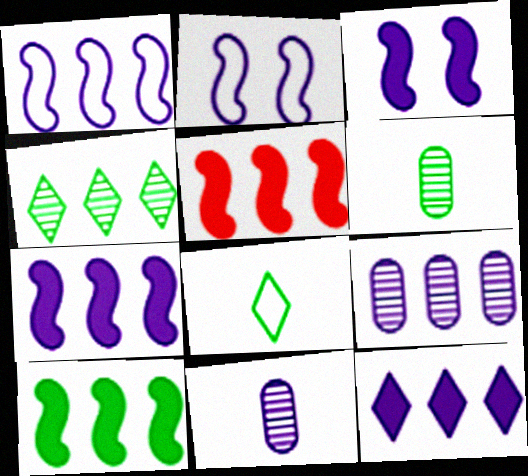[[1, 9, 12], 
[2, 11, 12], 
[5, 7, 10]]